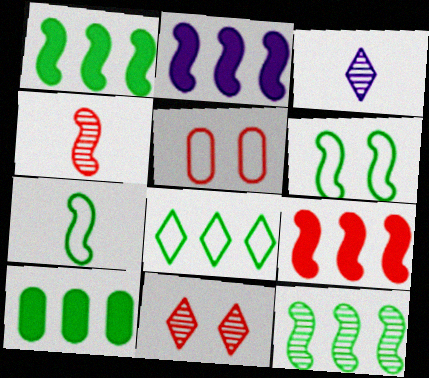[[1, 2, 9], 
[1, 3, 5], 
[2, 4, 6], 
[8, 10, 12]]